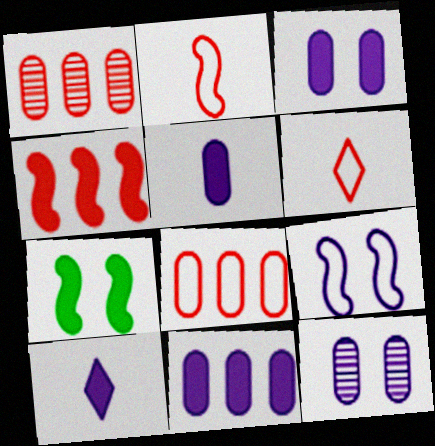[[3, 5, 11]]